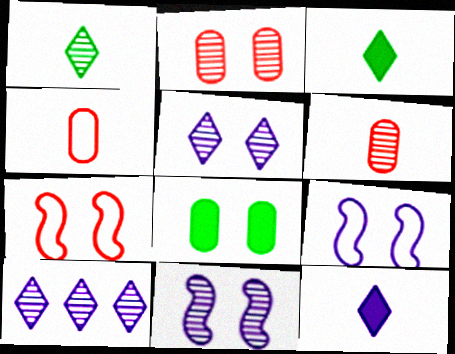[[5, 7, 8]]